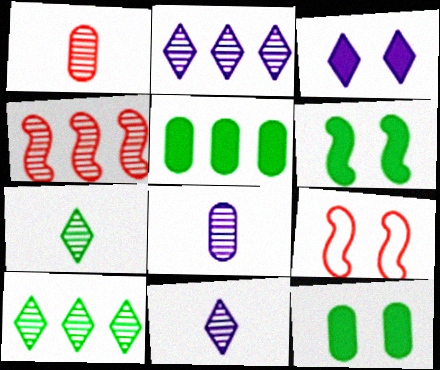[[5, 9, 11]]